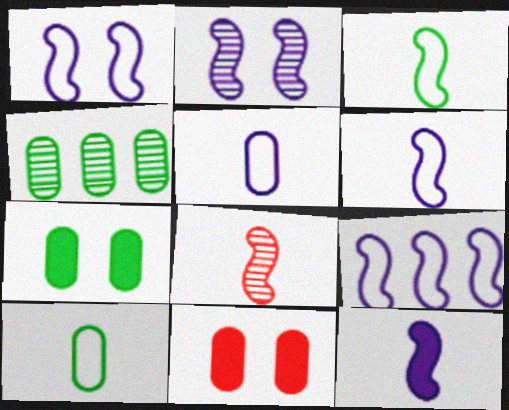[[1, 6, 9], 
[2, 9, 12], 
[3, 8, 12], 
[4, 5, 11], 
[4, 7, 10]]